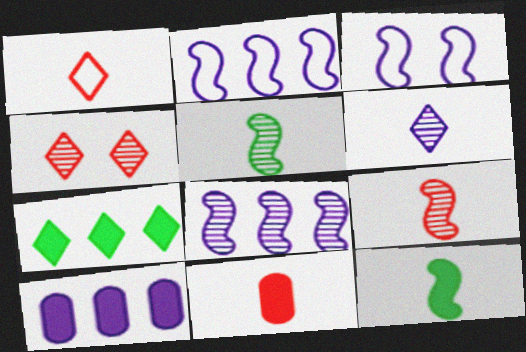[[1, 9, 11], 
[3, 6, 10]]